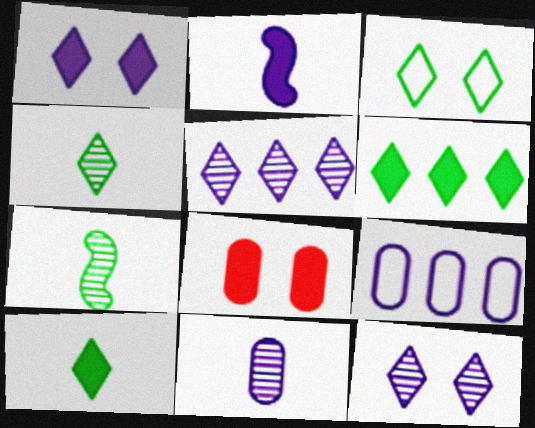[[2, 6, 8], 
[2, 9, 12], 
[3, 4, 6]]